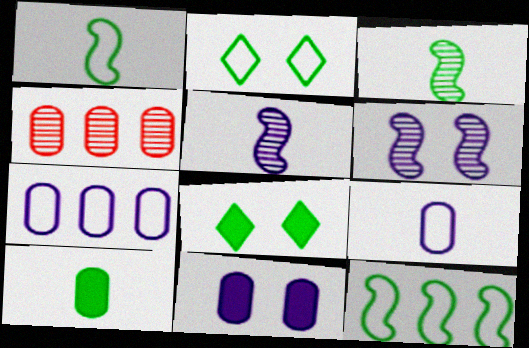[]